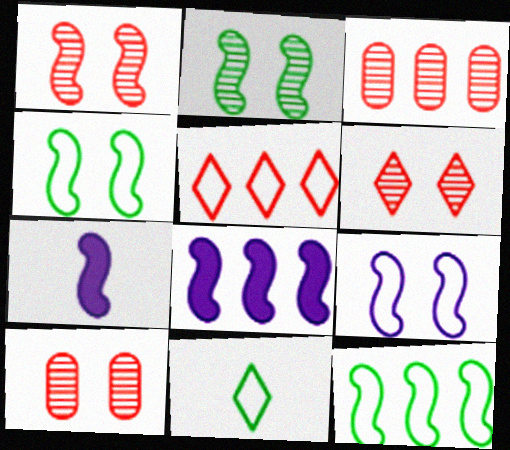[[1, 6, 10], 
[1, 7, 12], 
[8, 10, 11]]